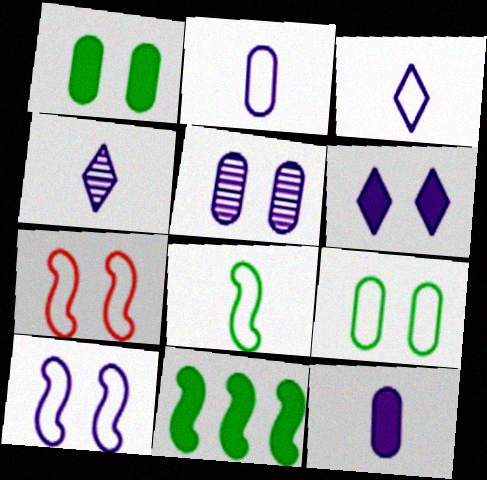[[5, 6, 10]]